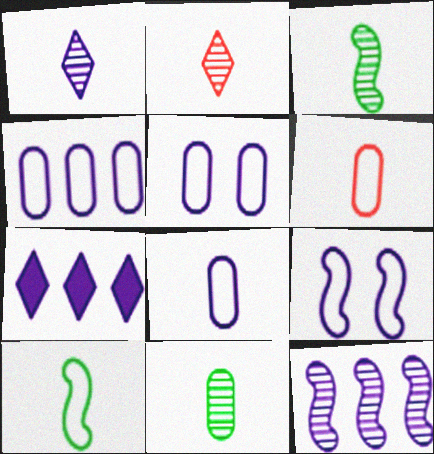[[4, 5, 8], 
[4, 7, 12]]